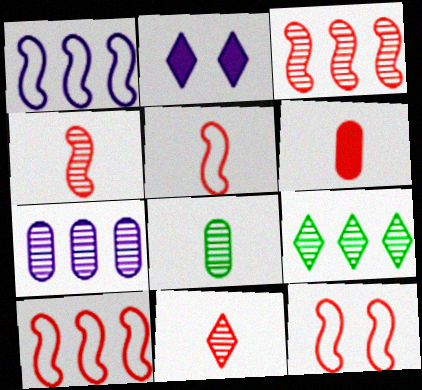[[2, 8, 10], 
[3, 7, 9], 
[5, 6, 11], 
[5, 10, 12]]